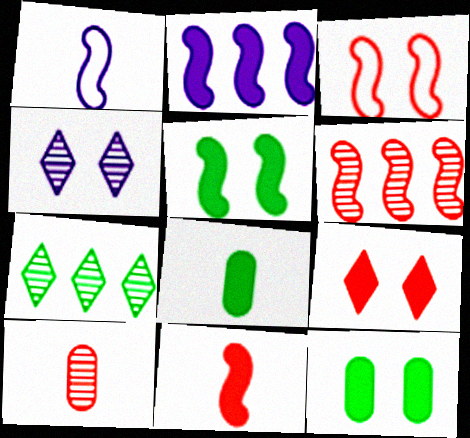[[1, 5, 6], 
[2, 5, 11], 
[2, 8, 9], 
[3, 4, 12], 
[3, 6, 11]]